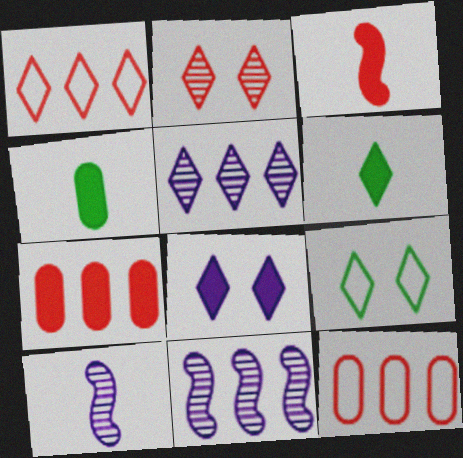[[2, 3, 12], 
[2, 8, 9], 
[7, 9, 10]]